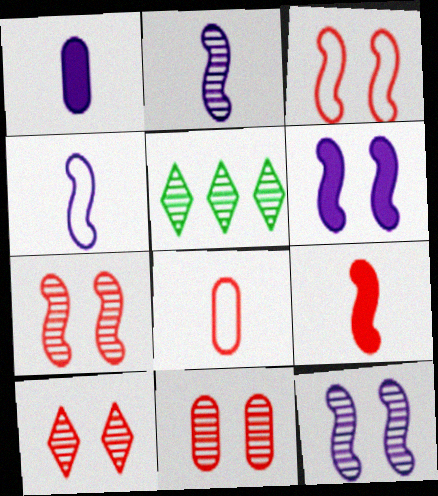[[1, 3, 5], 
[2, 5, 11], 
[5, 6, 8], 
[7, 10, 11]]